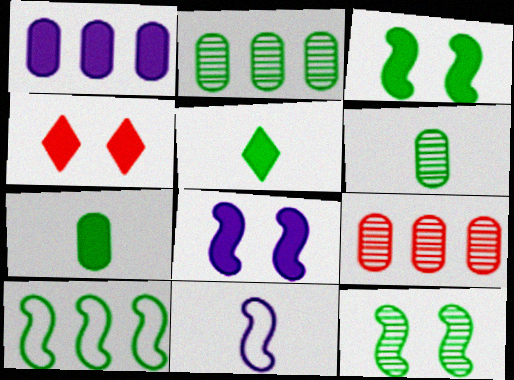[[2, 4, 11]]